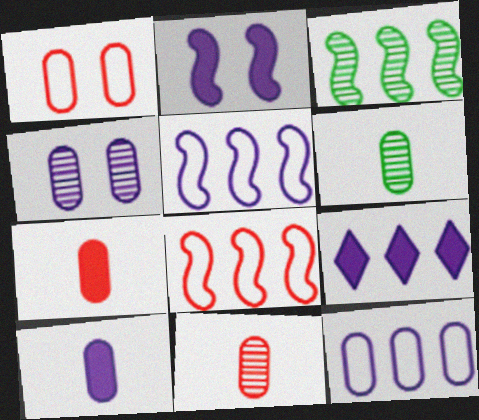[[2, 9, 10], 
[4, 10, 12]]